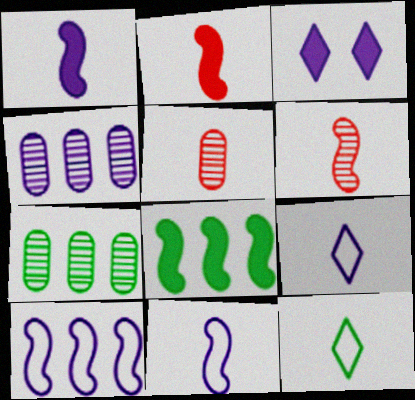[[1, 5, 12], 
[3, 4, 11]]